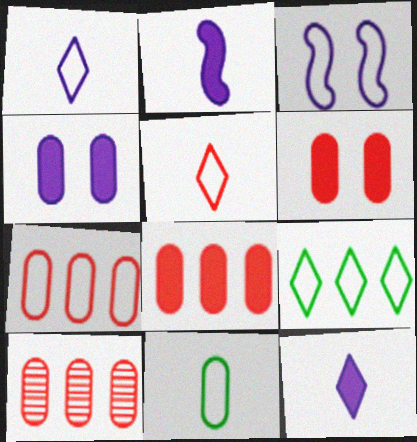[[4, 10, 11], 
[7, 8, 10]]